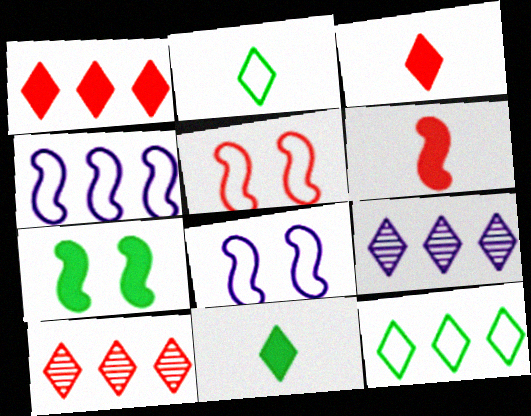[[1, 9, 12]]